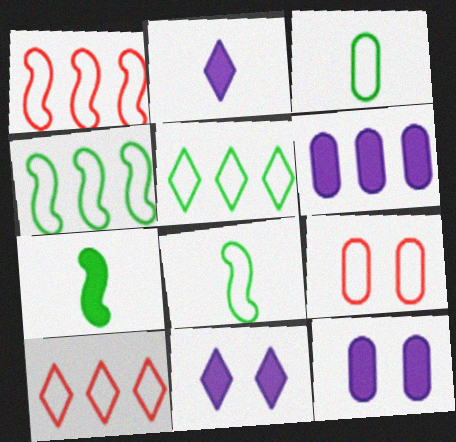[]